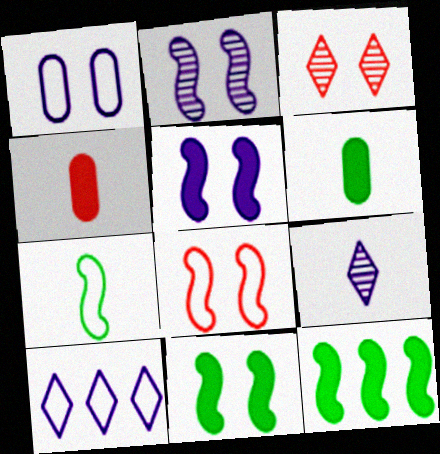[[1, 3, 11], 
[2, 8, 11], 
[4, 7, 9]]